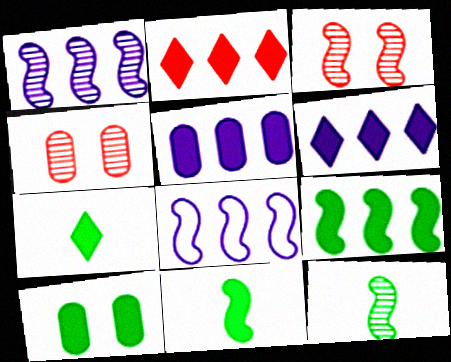[[1, 3, 12], 
[2, 5, 9], 
[3, 8, 11], 
[4, 7, 8], 
[7, 9, 10]]